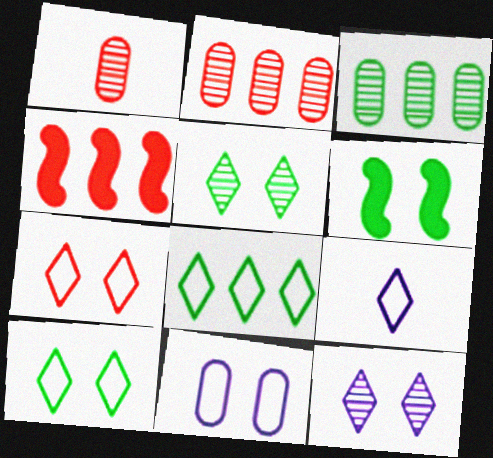[[1, 4, 7], 
[2, 6, 9], 
[7, 8, 9]]